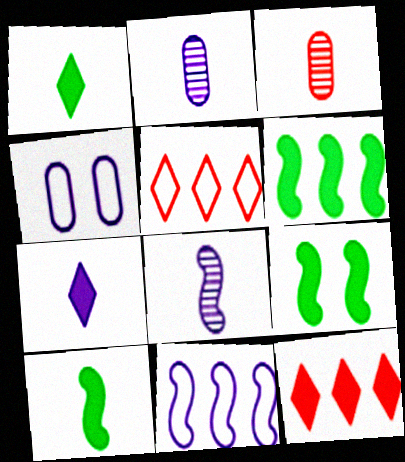[[2, 5, 9], 
[6, 9, 10]]